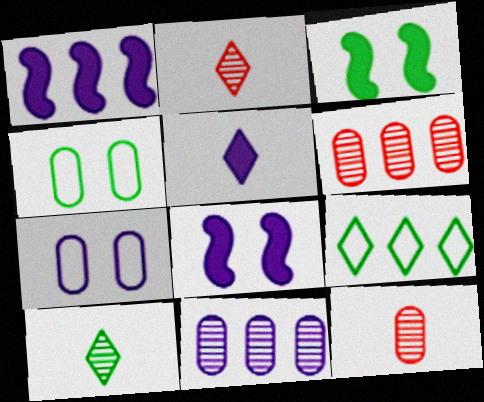[[1, 2, 4], 
[1, 6, 9], 
[8, 9, 12]]